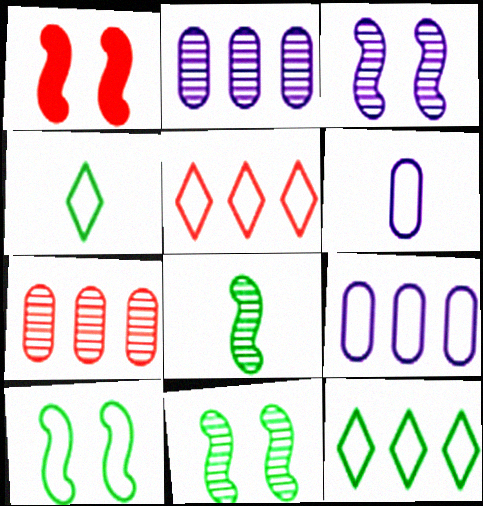[[1, 2, 4], 
[1, 3, 10], 
[5, 6, 10]]